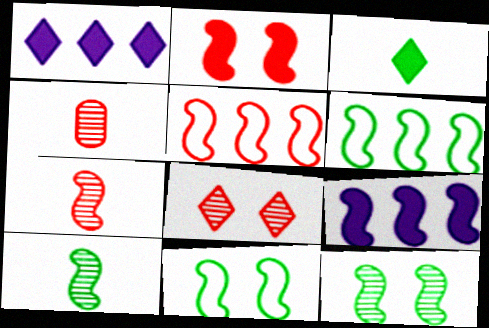[[1, 4, 11], 
[2, 5, 7], 
[7, 9, 11]]